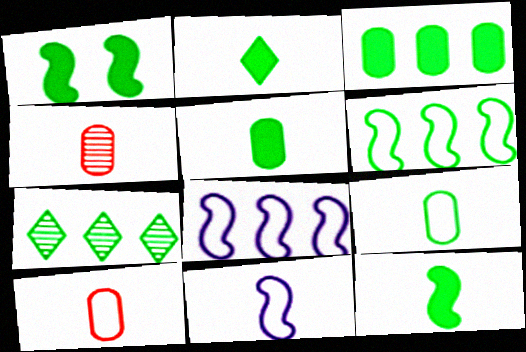[[1, 2, 3], 
[1, 7, 9], 
[2, 4, 11], 
[2, 5, 12], 
[3, 6, 7]]